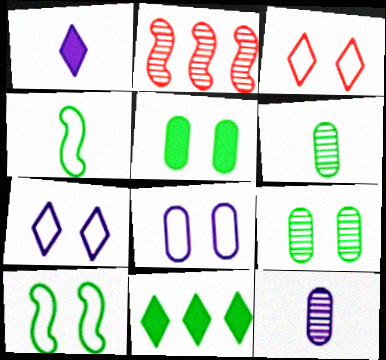[[3, 8, 10], 
[4, 9, 11], 
[6, 10, 11]]